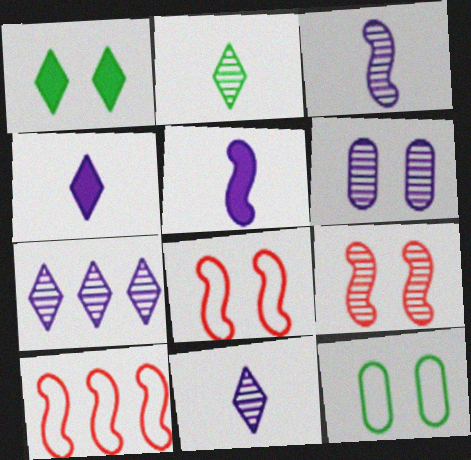[[1, 6, 8], 
[3, 6, 7]]